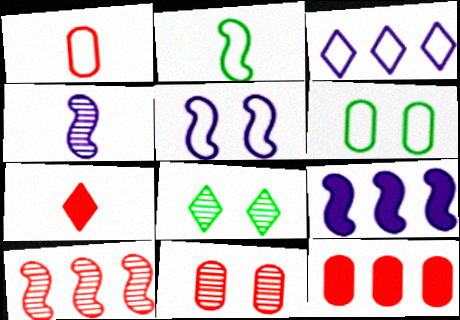[[1, 8, 9], 
[1, 11, 12], 
[3, 7, 8], 
[4, 5, 9]]